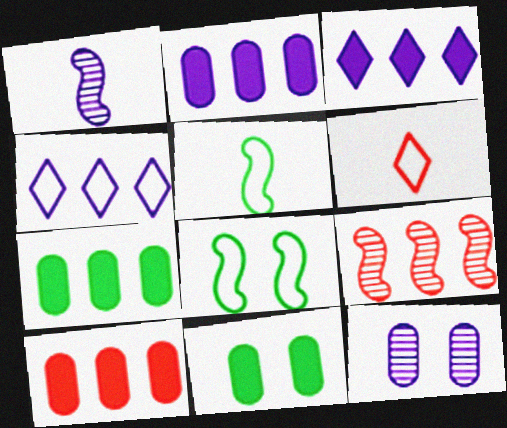[[2, 7, 10], 
[4, 7, 9]]